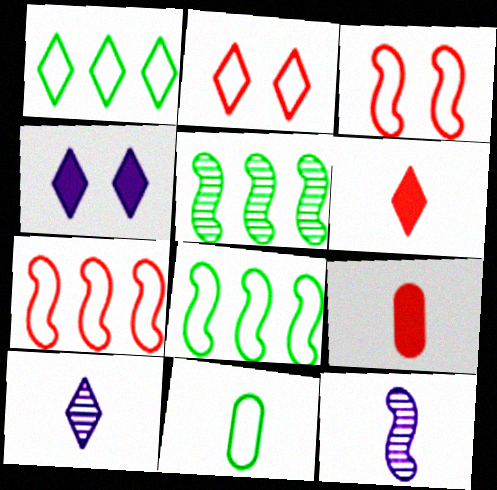[[6, 11, 12]]